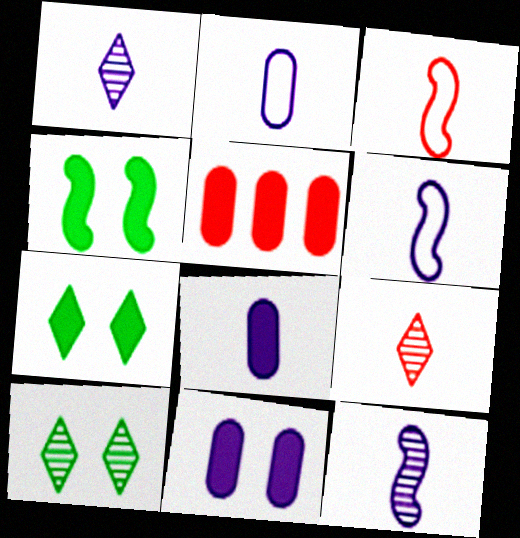[[1, 6, 8], 
[5, 6, 10]]